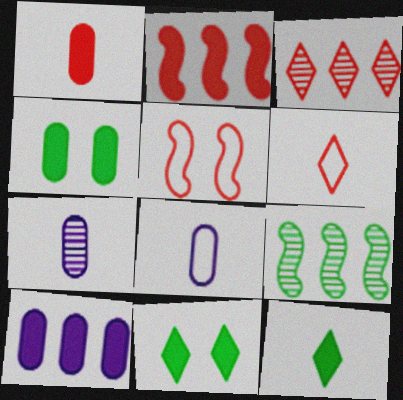[[1, 3, 5], 
[1, 4, 10]]